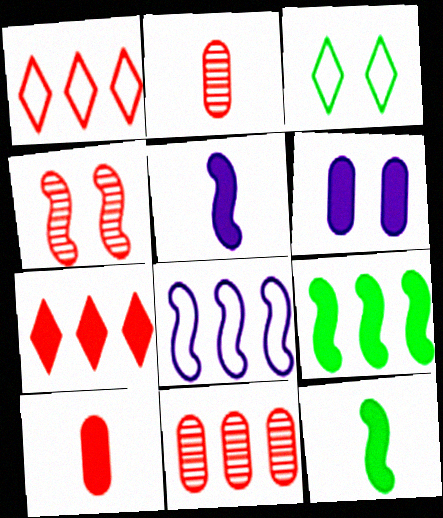[[1, 4, 10], 
[3, 4, 6], 
[3, 5, 11], 
[4, 8, 12], 
[6, 7, 12]]